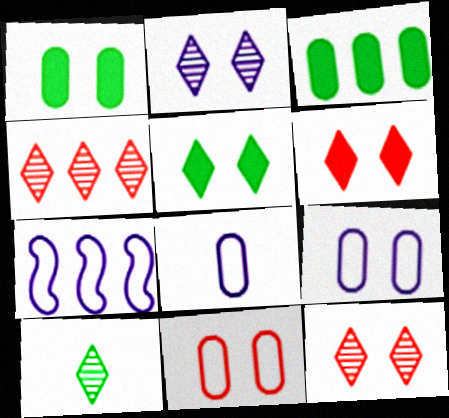[[2, 4, 10], 
[3, 4, 7]]